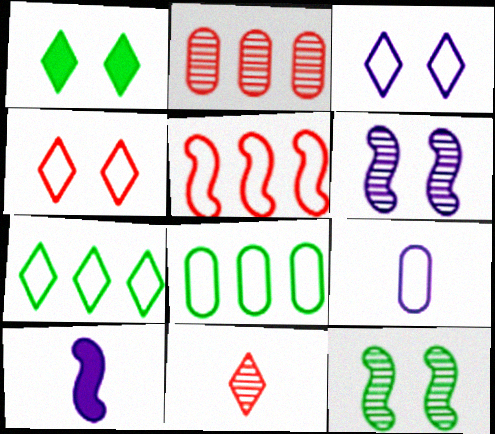[[5, 10, 12]]